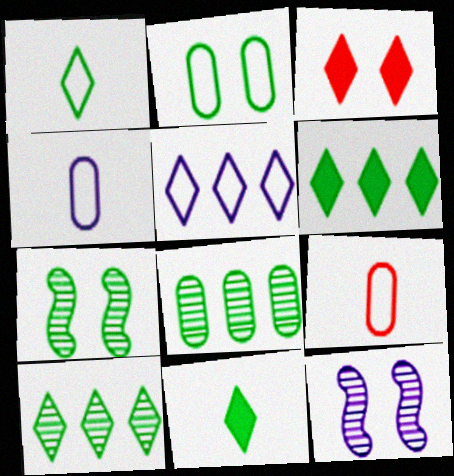[[2, 3, 12], 
[6, 9, 12]]